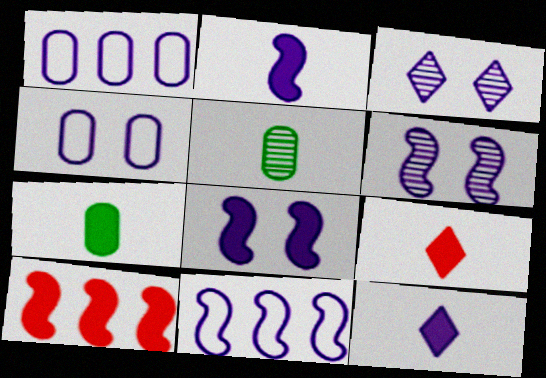[[1, 2, 3], 
[1, 6, 12], 
[2, 6, 11], 
[2, 7, 9], 
[3, 4, 8]]